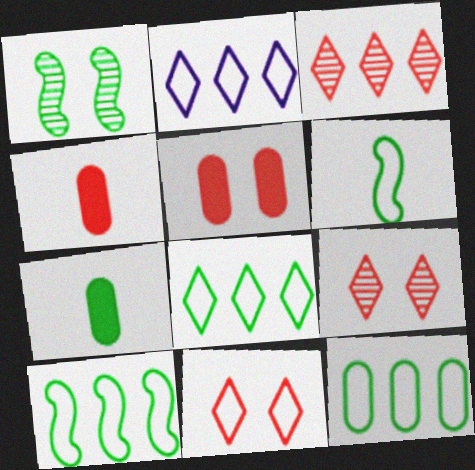[[1, 2, 4], 
[1, 7, 8], 
[8, 10, 12]]